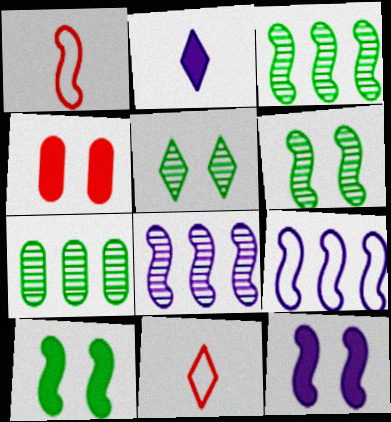[[1, 3, 12], 
[1, 8, 10], 
[7, 11, 12]]